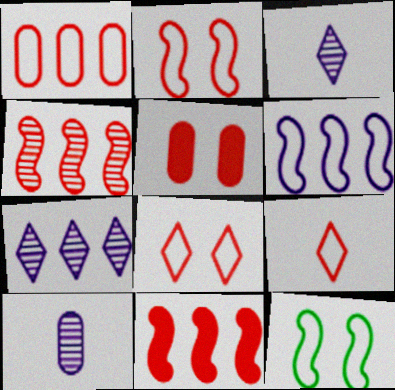[[1, 2, 9], 
[4, 5, 9]]